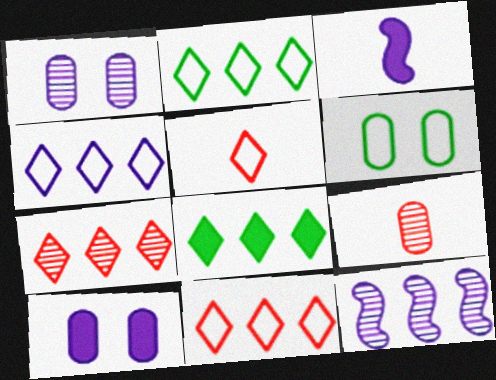[[1, 3, 4], 
[2, 4, 11], 
[3, 6, 7], 
[4, 7, 8]]